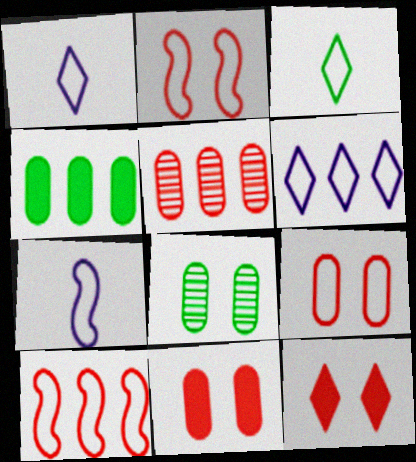[]